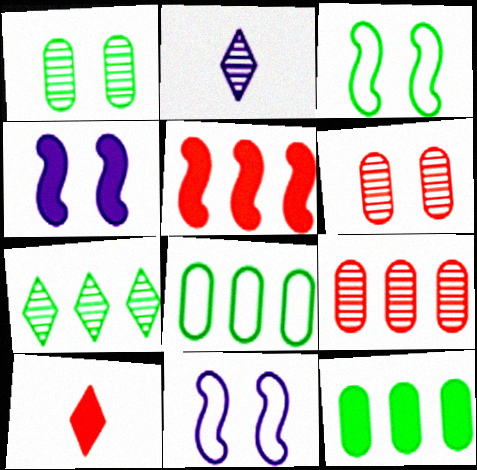[[4, 10, 12]]